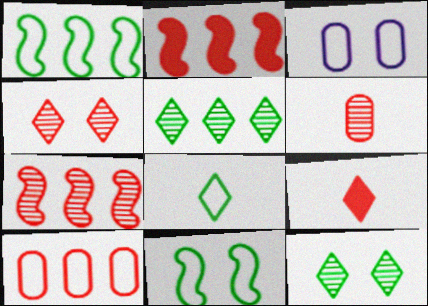[[4, 6, 7]]